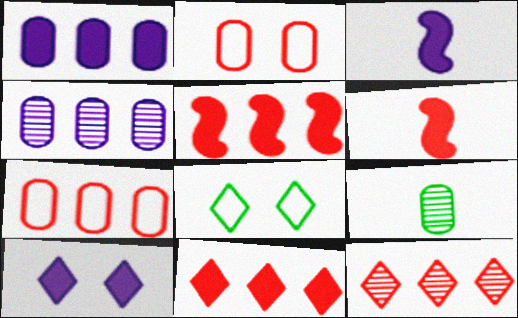[[1, 2, 9], 
[1, 3, 10], 
[2, 6, 12], 
[4, 6, 8], 
[5, 7, 12]]